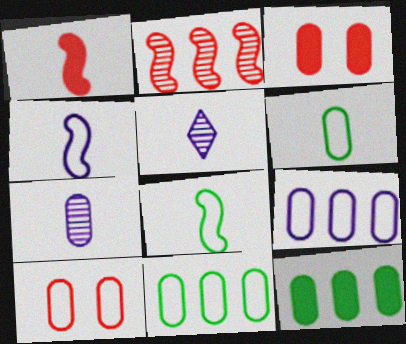[[1, 5, 6], 
[3, 7, 11], 
[6, 9, 10], 
[7, 10, 12]]